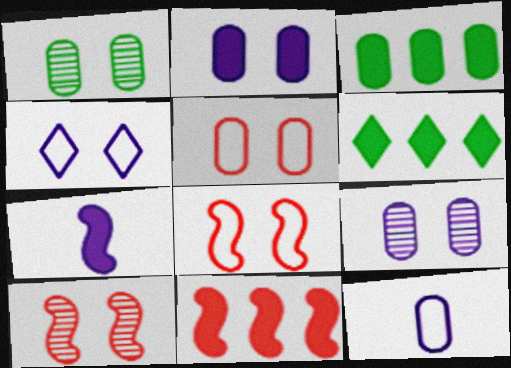[[1, 2, 5], 
[6, 10, 12]]